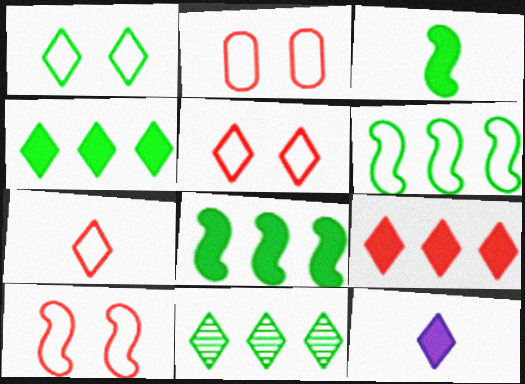[[2, 5, 10], 
[5, 11, 12]]